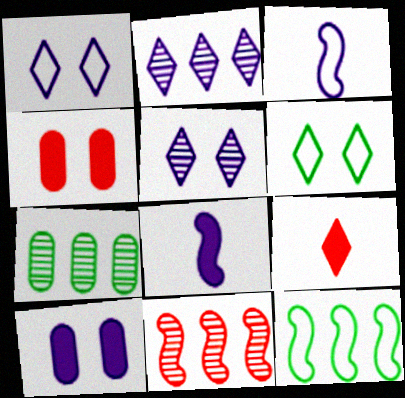[[2, 3, 10], 
[2, 6, 9], 
[2, 7, 11]]